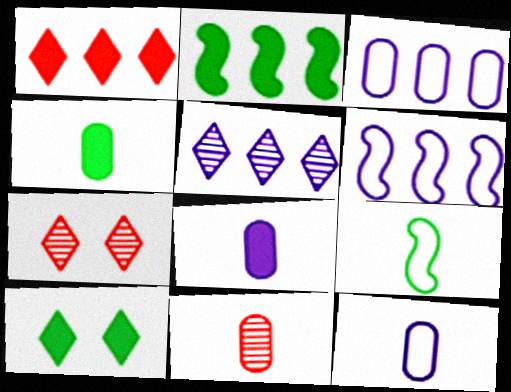[[2, 4, 10], 
[2, 7, 12], 
[4, 6, 7], 
[4, 11, 12], 
[6, 10, 11]]